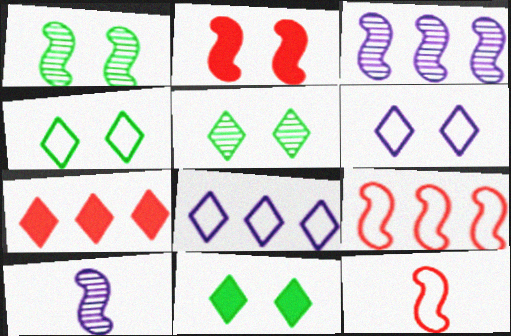[[4, 5, 11]]